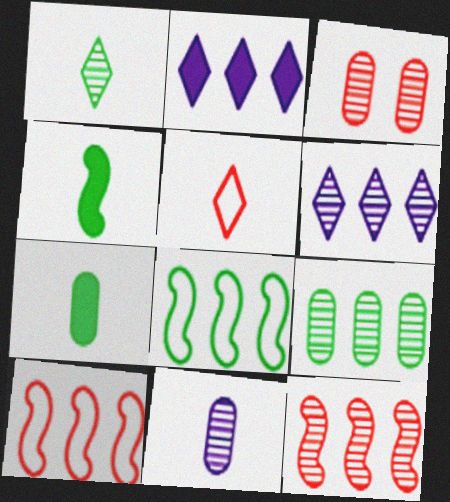[[2, 9, 10], 
[3, 9, 11], 
[4, 5, 11], 
[6, 9, 12]]